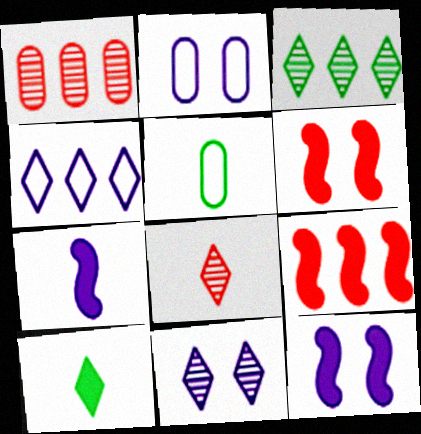[[2, 11, 12], 
[3, 8, 11], 
[5, 7, 8], 
[5, 9, 11]]